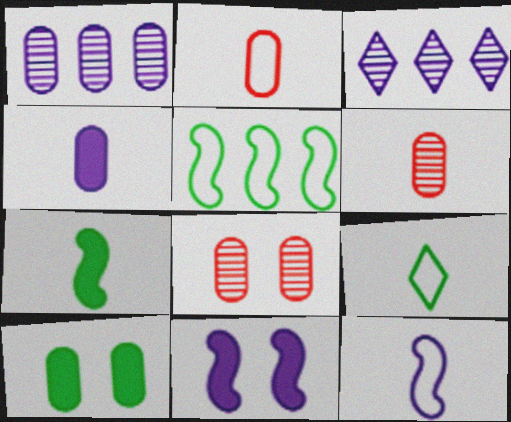[[1, 2, 10], 
[2, 9, 12]]